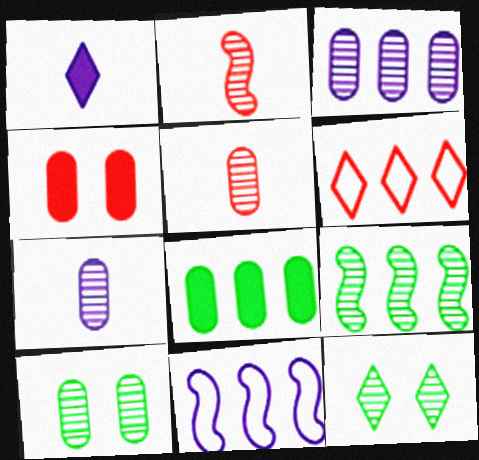[[1, 6, 12], 
[2, 3, 12], 
[2, 4, 6], 
[3, 5, 10]]